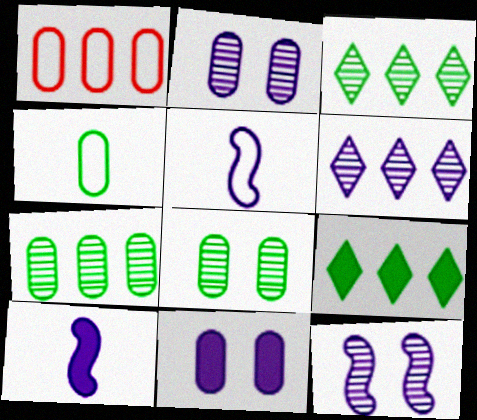[[5, 6, 11]]